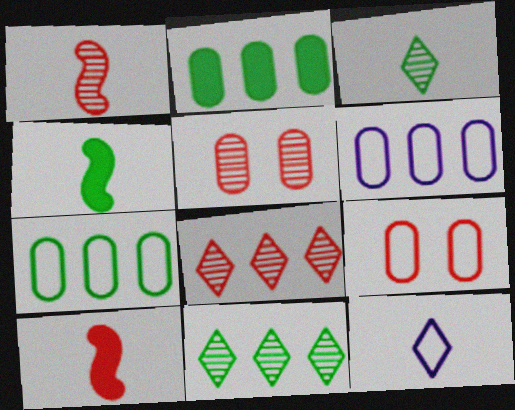[[1, 5, 8], 
[8, 9, 10]]